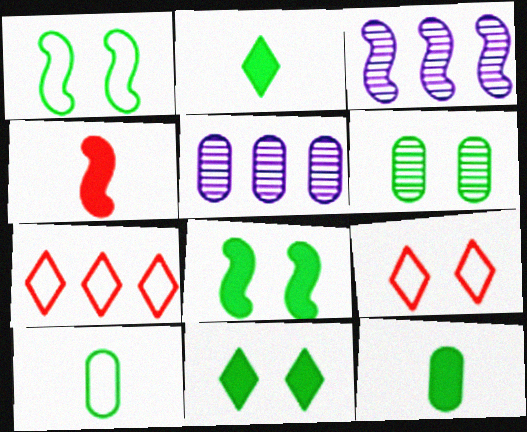[[1, 3, 4], 
[1, 6, 11], 
[3, 9, 12]]